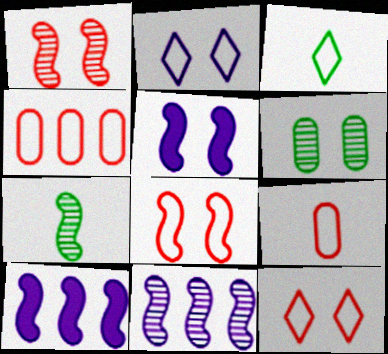[[1, 7, 11], 
[5, 6, 12], 
[7, 8, 10]]